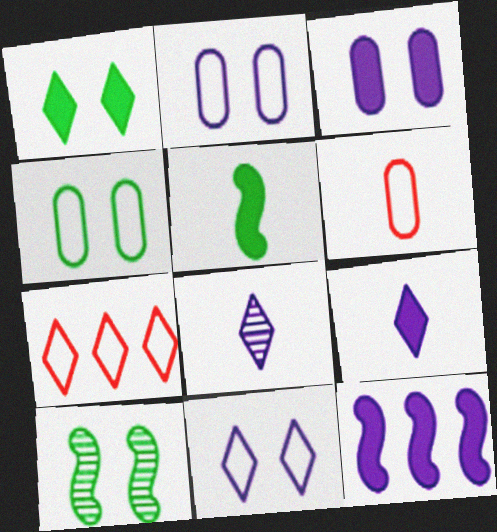[[1, 4, 10], 
[1, 7, 8], 
[2, 8, 12], 
[3, 9, 12], 
[5, 6, 8]]